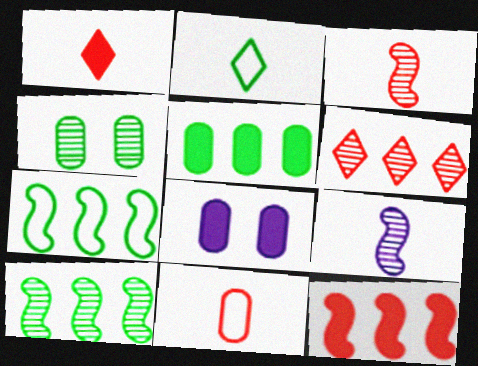[[1, 3, 11], 
[4, 6, 9]]